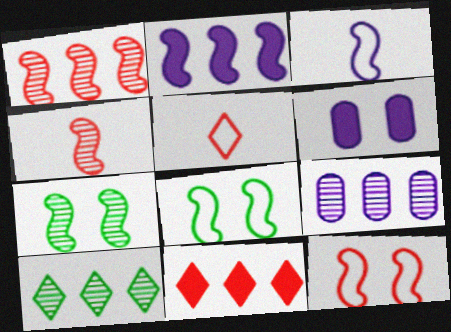[[1, 9, 10], 
[2, 4, 8]]